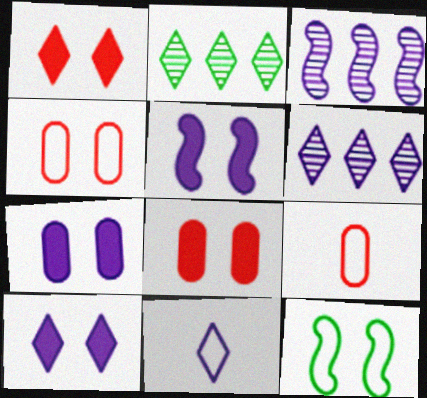[[1, 2, 11], 
[2, 5, 9], 
[3, 7, 11], 
[5, 7, 10], 
[6, 10, 11]]